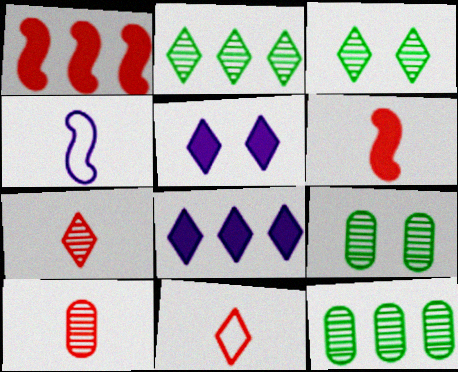[[2, 5, 11], 
[3, 8, 11], 
[6, 10, 11]]